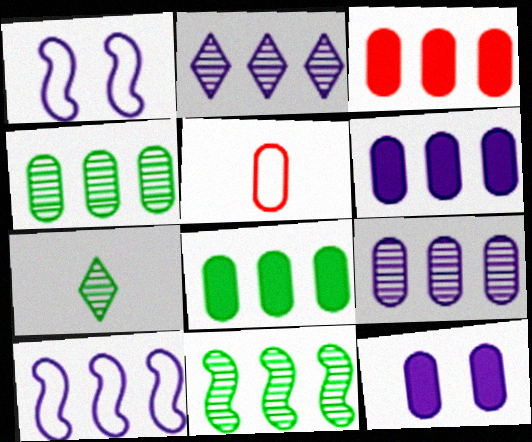[[1, 3, 7], 
[2, 6, 10], 
[3, 6, 8], 
[4, 5, 12]]